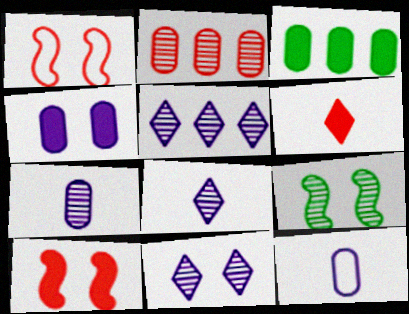[[1, 2, 6], 
[1, 3, 8], 
[2, 8, 9], 
[5, 8, 11]]